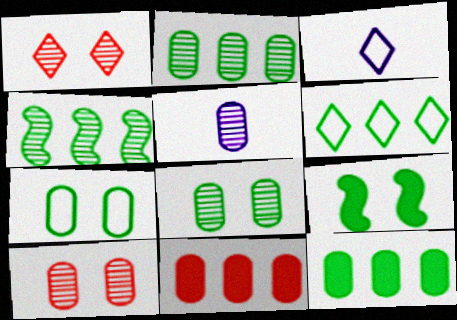[[1, 4, 5], 
[2, 5, 10], 
[4, 6, 12], 
[5, 7, 11]]